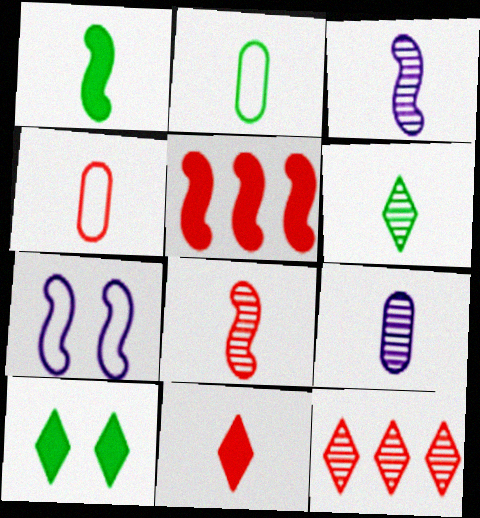[[1, 2, 6], 
[2, 3, 11], 
[4, 8, 11], 
[6, 8, 9]]